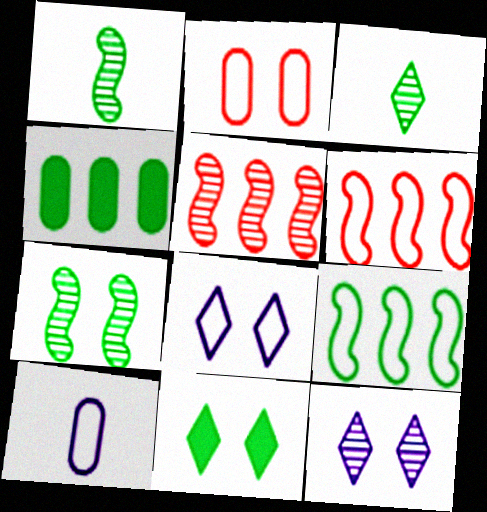[[5, 10, 11]]